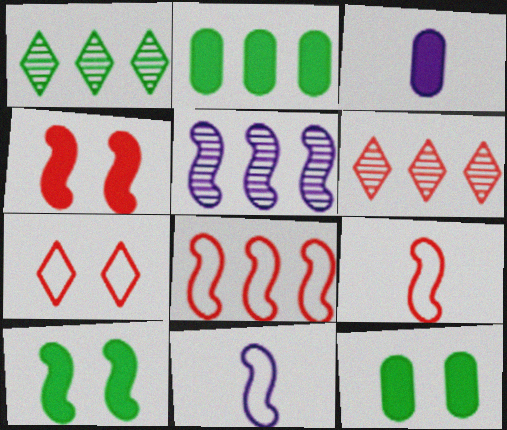[[5, 9, 10], 
[6, 11, 12]]